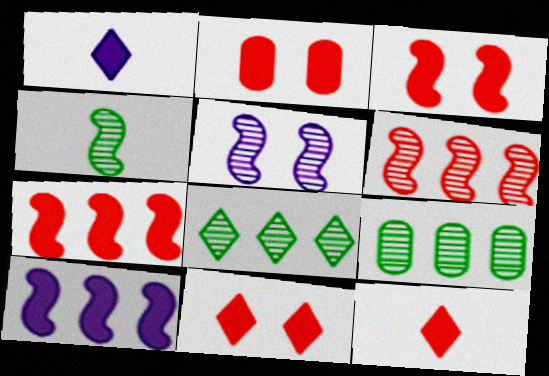[[2, 3, 11], 
[2, 7, 12], 
[4, 5, 6]]